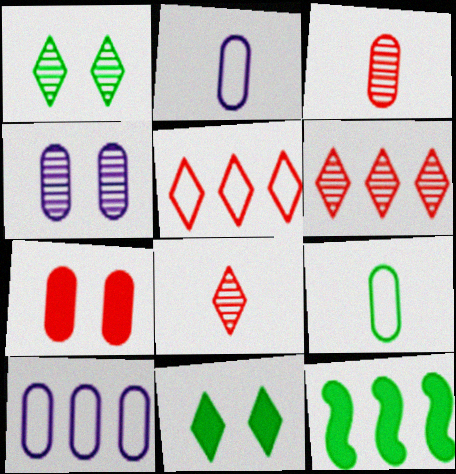[[1, 9, 12], 
[6, 10, 12]]